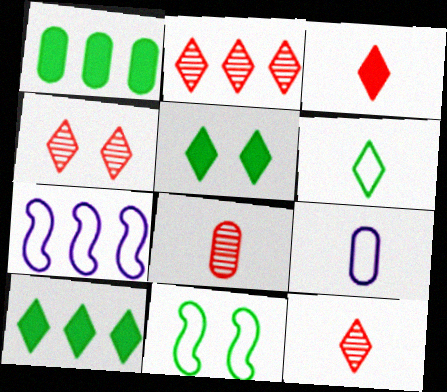[[1, 2, 7], 
[2, 4, 12], 
[5, 7, 8]]